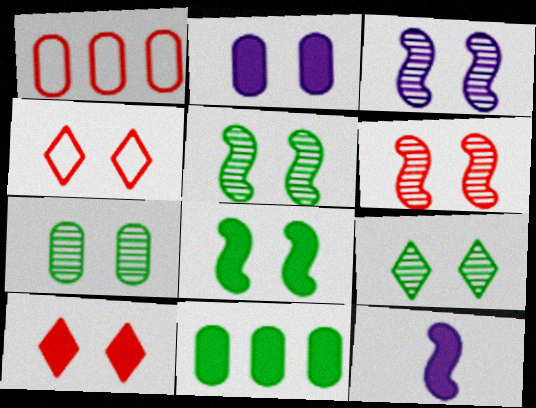[[1, 9, 12], 
[2, 4, 5], 
[2, 8, 10], 
[3, 5, 6], 
[5, 7, 9], 
[10, 11, 12]]